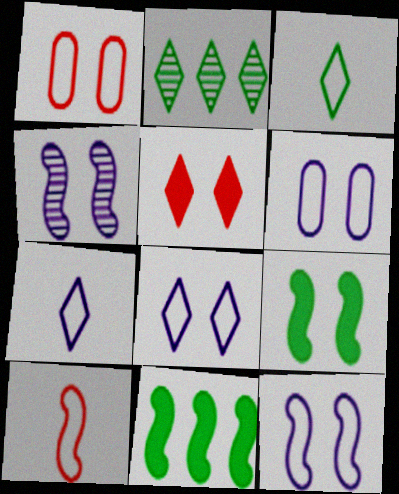[[2, 5, 7], 
[4, 10, 11], 
[6, 8, 12]]